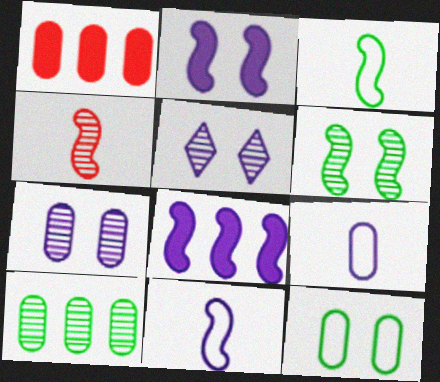[[1, 3, 5], 
[4, 5, 10], 
[5, 8, 9]]